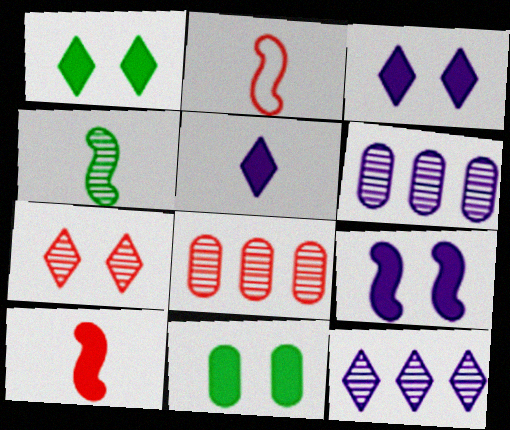[[1, 2, 6], 
[2, 11, 12], 
[4, 6, 7]]